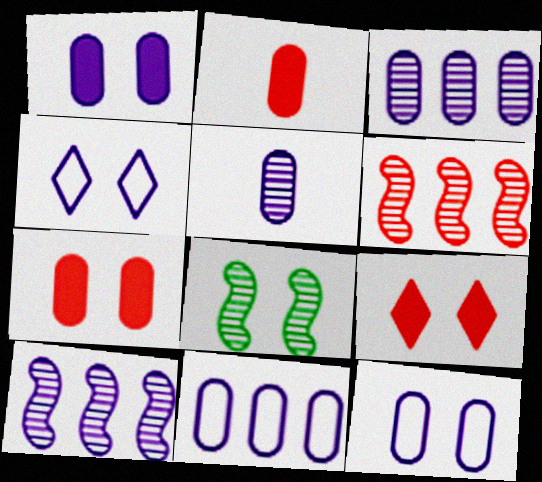[[1, 5, 11], 
[4, 7, 8], 
[8, 9, 12]]